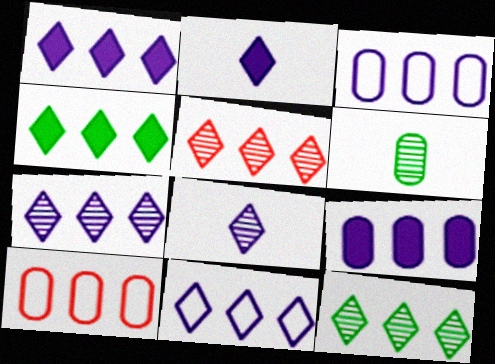[[1, 7, 11], 
[4, 5, 11], 
[5, 7, 12]]